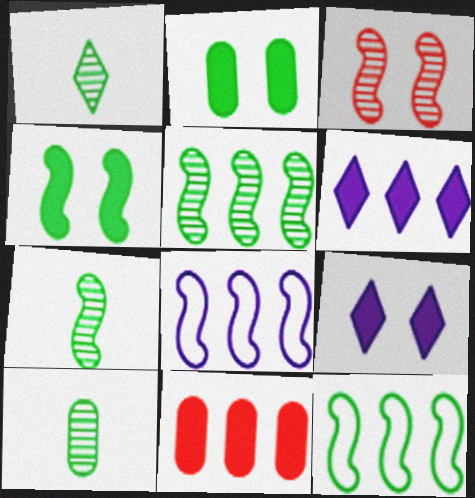[[1, 2, 12], 
[1, 7, 10], 
[4, 7, 12]]